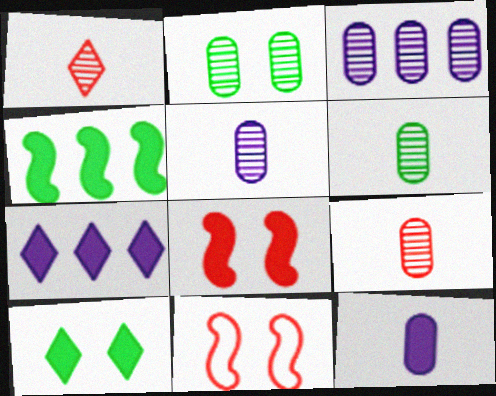[[2, 3, 9], 
[5, 6, 9], 
[6, 7, 11]]